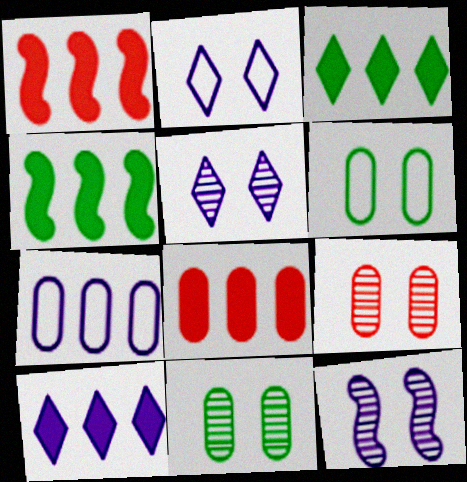[[4, 8, 10]]